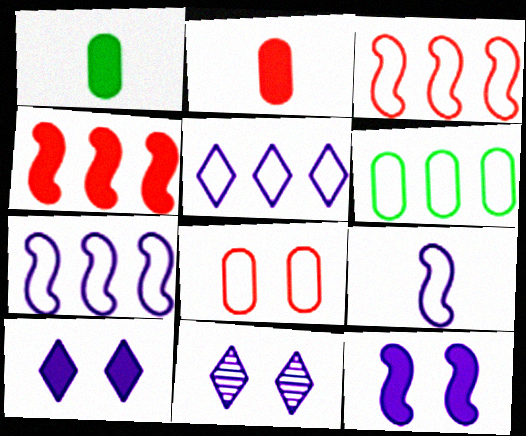[[1, 3, 11], 
[1, 4, 10], 
[3, 5, 6]]